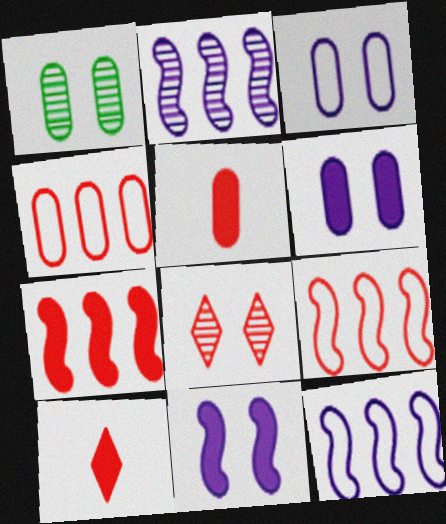[[1, 10, 12], 
[5, 8, 9]]